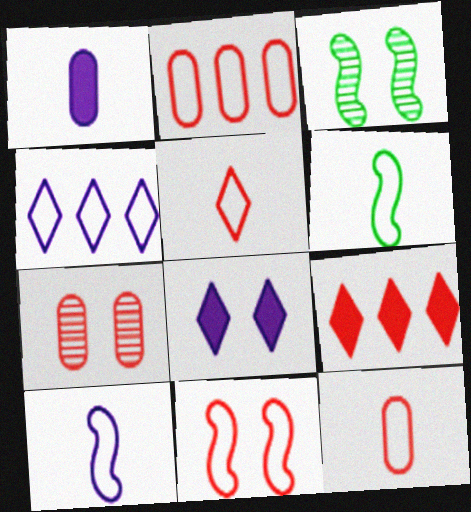[[2, 5, 11]]